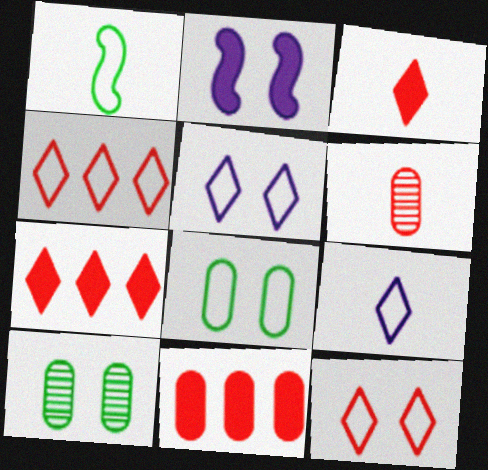[[2, 10, 12]]